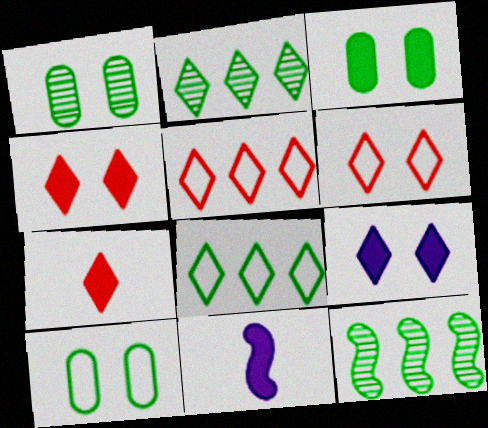[[1, 3, 10], 
[1, 5, 11]]